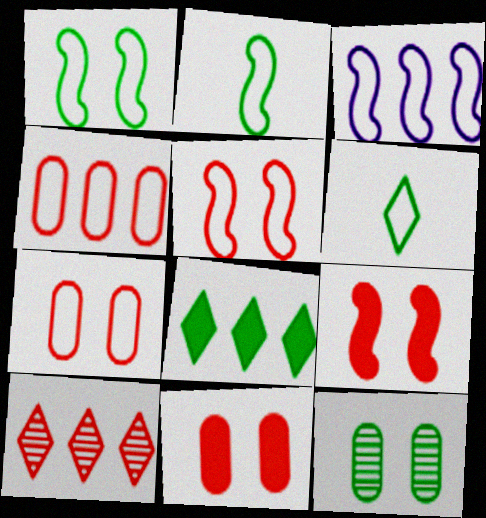[[2, 3, 5], 
[2, 8, 12], 
[3, 6, 7]]